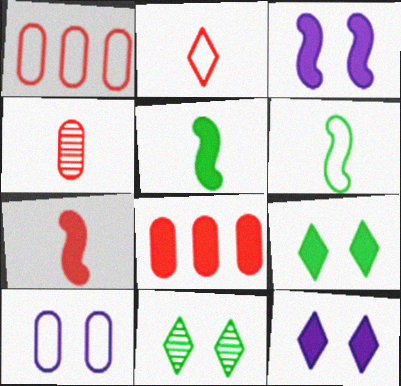[[2, 4, 7], 
[5, 8, 12]]